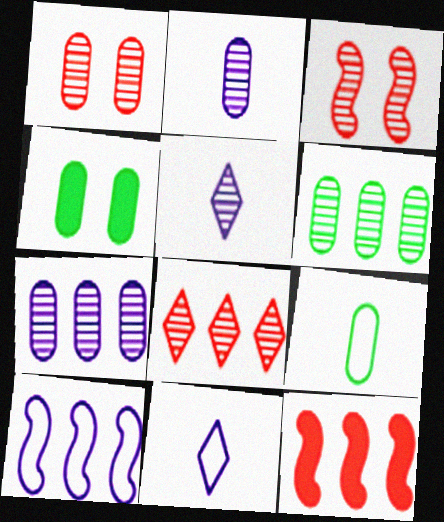[[1, 2, 6], 
[3, 5, 6], 
[4, 6, 9]]